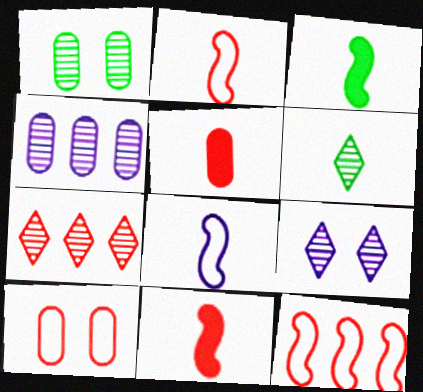[[5, 6, 8], 
[6, 7, 9], 
[7, 10, 11]]